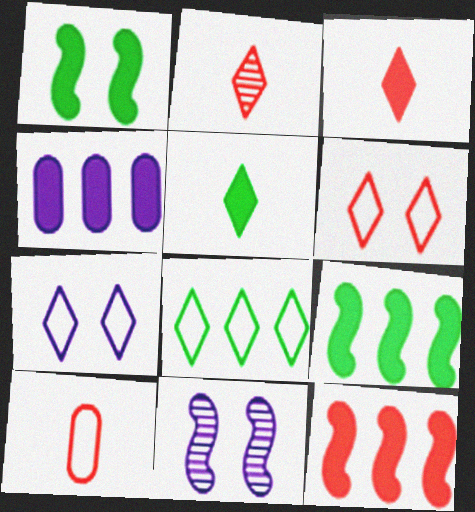[[1, 3, 4]]